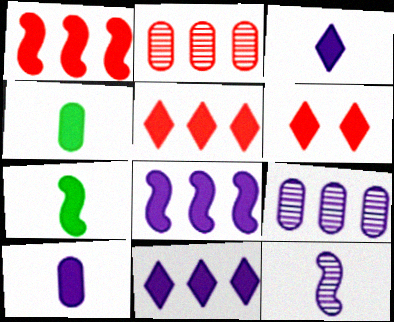[[4, 6, 8]]